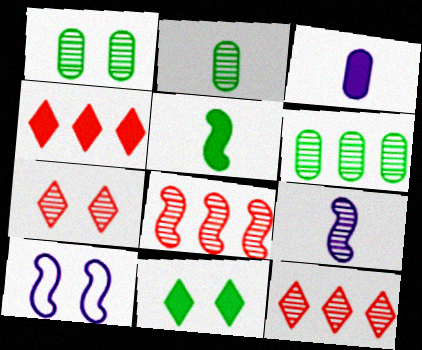[[1, 2, 6], 
[1, 9, 12], 
[2, 4, 10], 
[5, 8, 10], 
[6, 7, 9]]